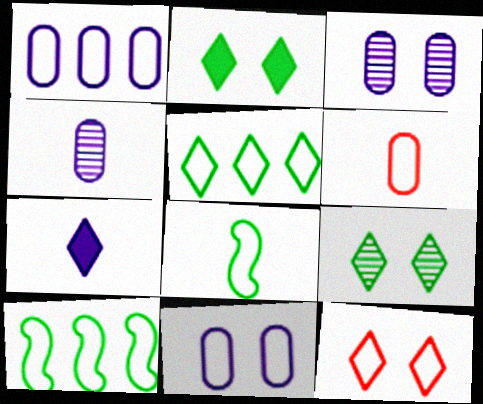[[1, 8, 12]]